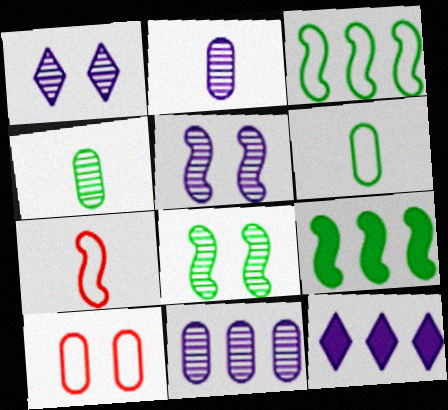[[5, 7, 9]]